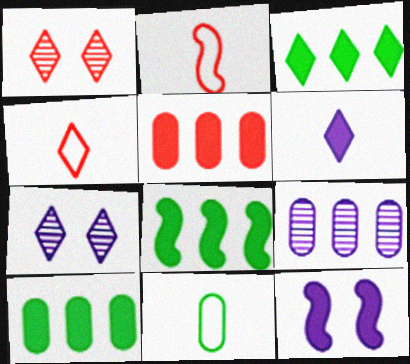[[1, 2, 5], 
[2, 7, 10], 
[3, 4, 7], 
[3, 8, 10]]